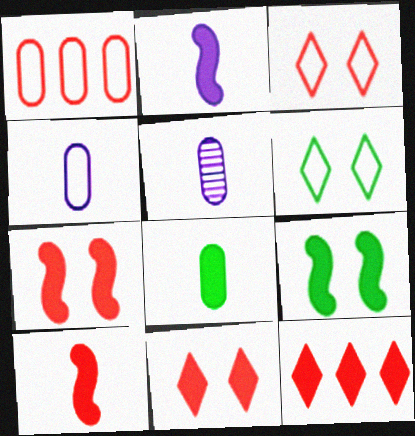[]